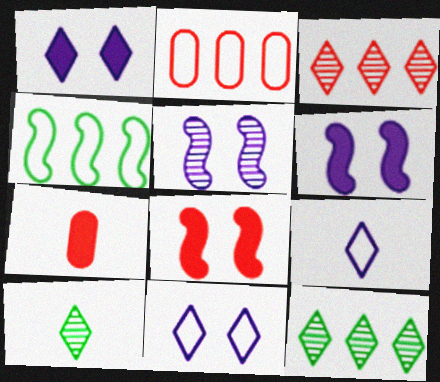[[2, 6, 10]]